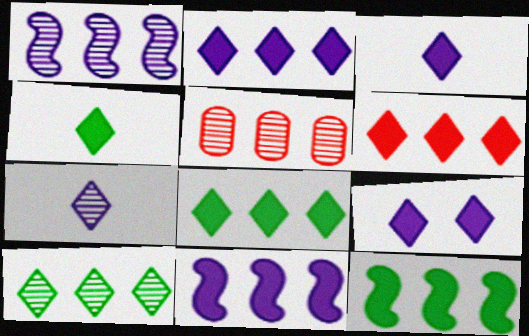[[1, 5, 10], 
[2, 3, 9], 
[2, 6, 8], 
[4, 6, 9]]